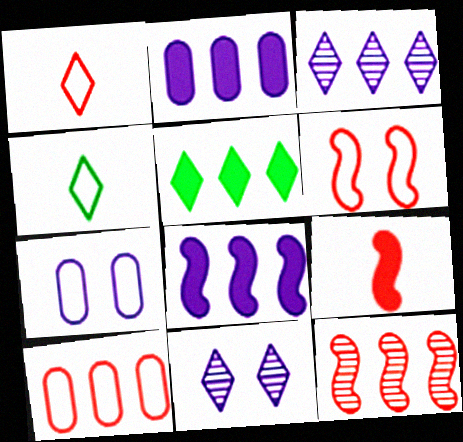[[1, 5, 11], 
[1, 6, 10], 
[6, 9, 12]]